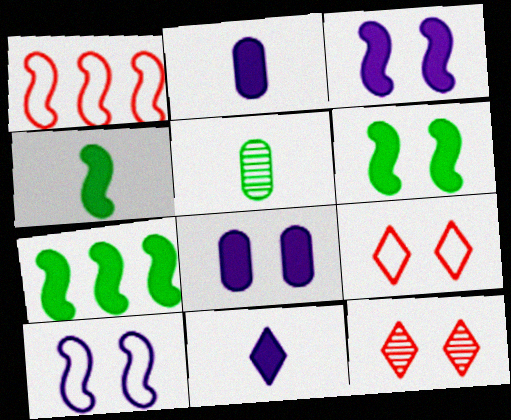[[4, 6, 7]]